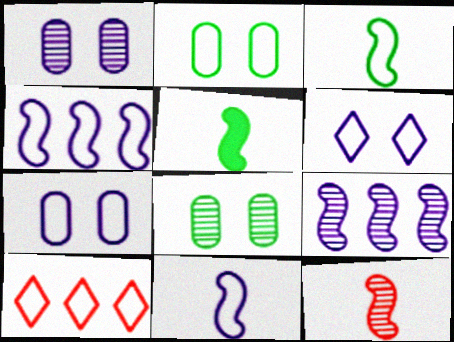[[1, 5, 10], 
[2, 10, 11], 
[3, 7, 10], 
[5, 11, 12]]